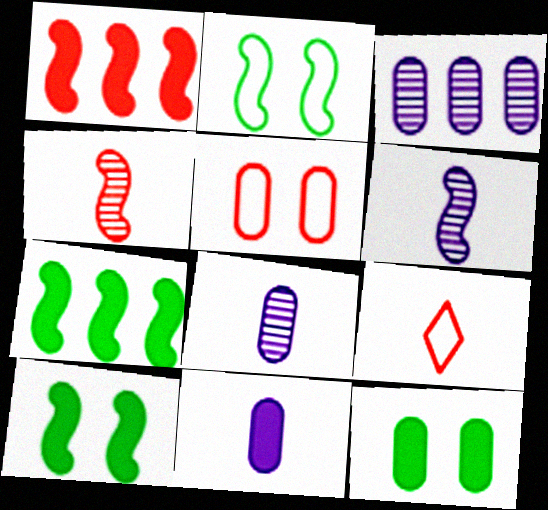[[1, 2, 6], 
[3, 9, 10]]